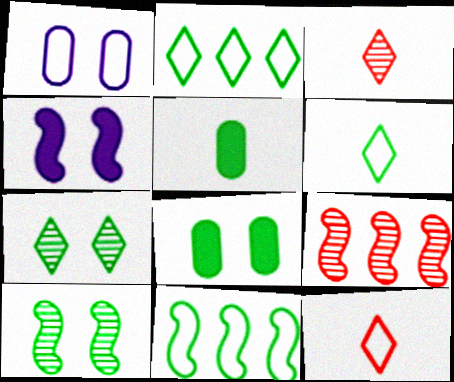[[1, 11, 12], 
[2, 5, 10], 
[5, 7, 11]]